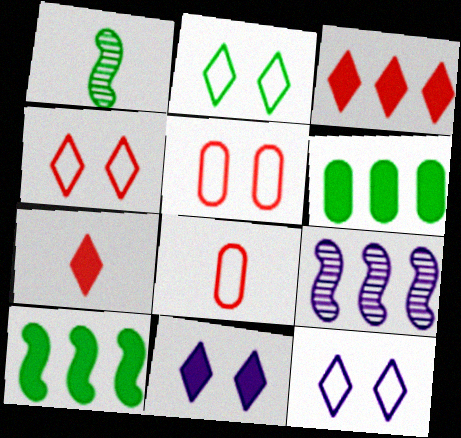[[1, 2, 6], 
[2, 4, 12]]